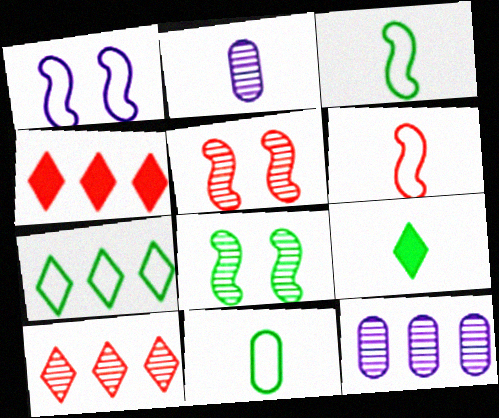[[2, 6, 9], 
[2, 8, 10]]